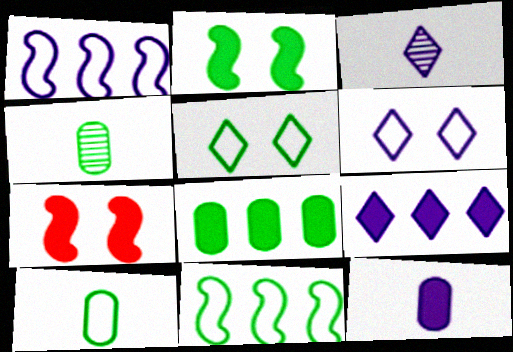[[3, 6, 9], 
[5, 10, 11]]